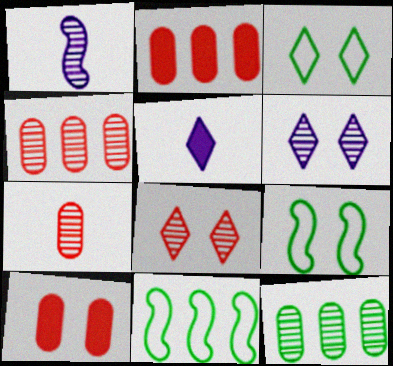[[1, 2, 3], 
[1, 8, 12], 
[4, 5, 9], 
[6, 9, 10]]